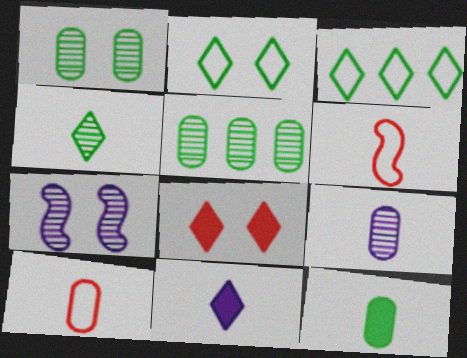[[9, 10, 12]]